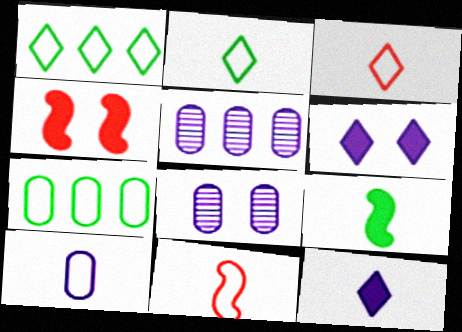[[2, 4, 5], 
[2, 10, 11]]